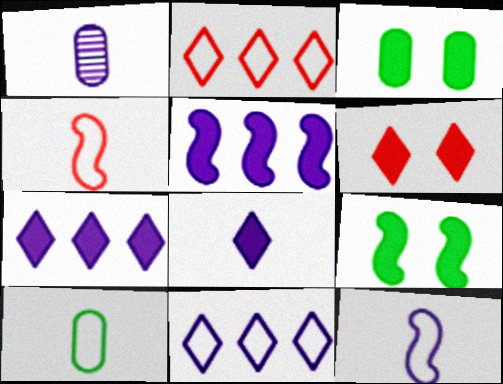[[1, 2, 9], 
[1, 8, 12]]